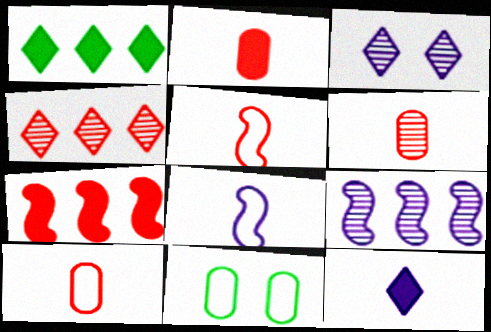[[2, 6, 10]]